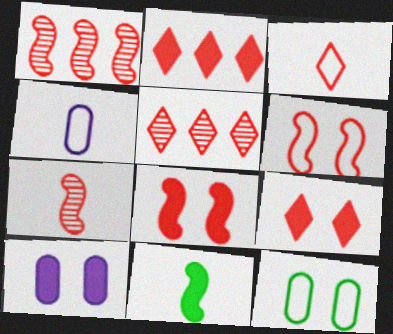[[2, 10, 11], 
[3, 5, 9]]